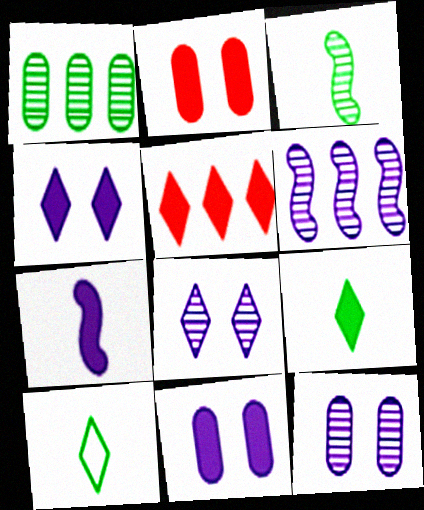[[2, 6, 10], 
[4, 5, 9], 
[5, 8, 10]]